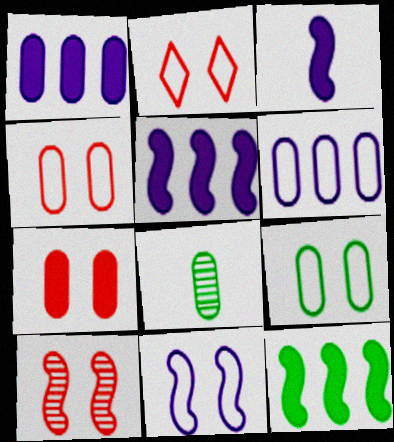[[1, 4, 8], 
[2, 5, 8], 
[2, 7, 10], 
[2, 9, 11], 
[6, 7, 8]]